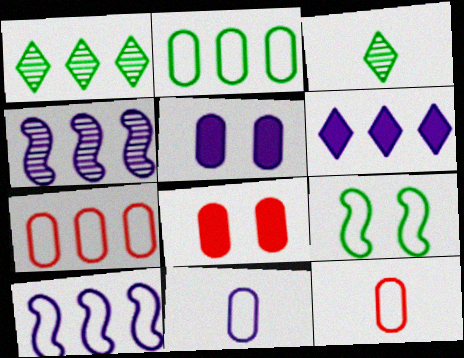[[3, 8, 10]]